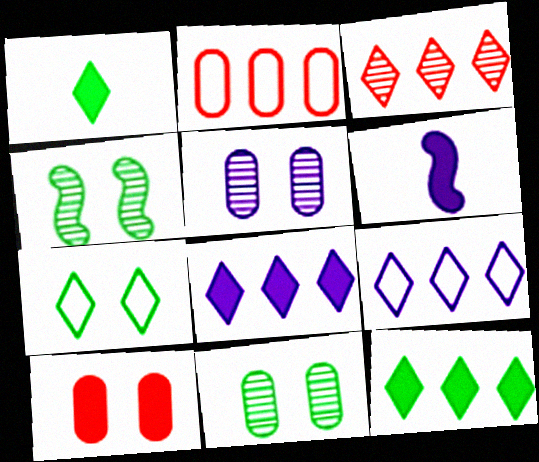[[3, 9, 12], 
[5, 6, 9], 
[6, 10, 12]]